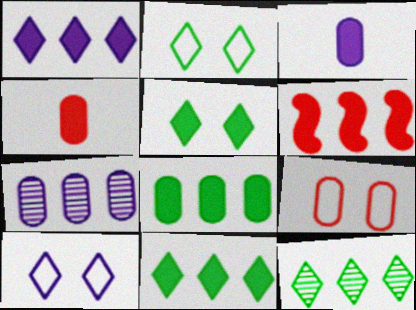[[1, 6, 8], 
[3, 5, 6]]